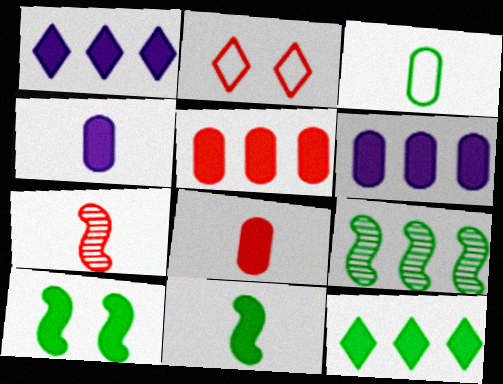[[1, 8, 10], 
[2, 4, 9], 
[2, 5, 7]]